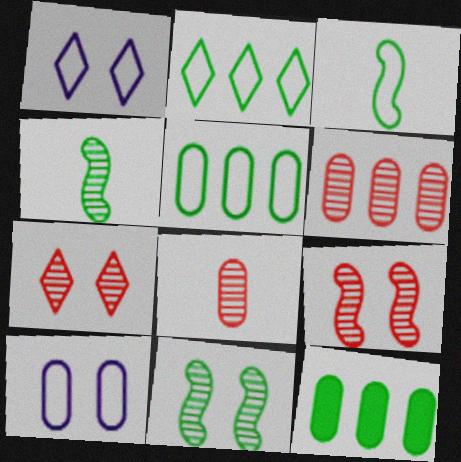[[8, 10, 12]]